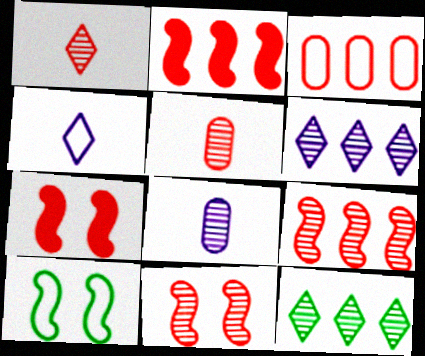[[1, 3, 7], 
[3, 4, 10], 
[8, 11, 12]]